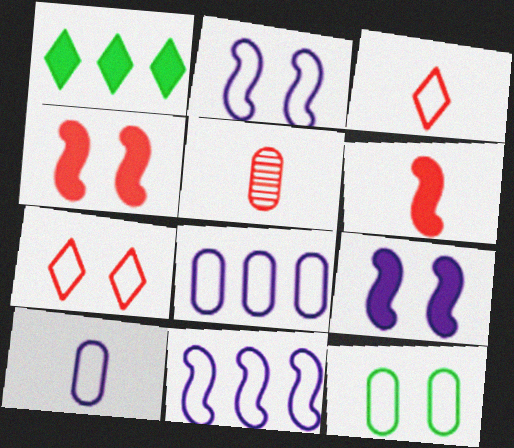[[1, 2, 5], 
[2, 7, 12], 
[3, 5, 6], 
[3, 11, 12]]